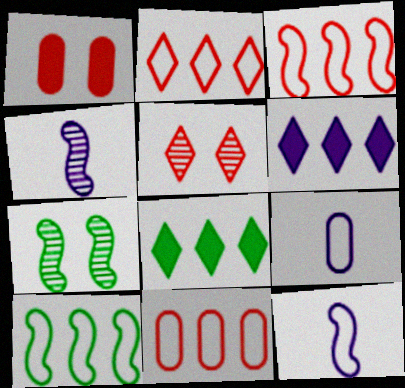[[2, 3, 11]]